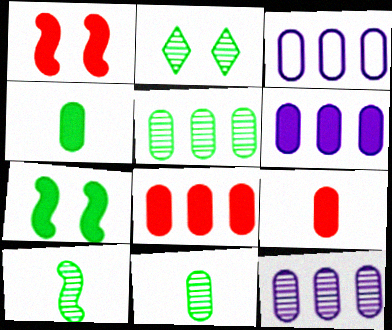[[2, 5, 10], 
[3, 5, 8], 
[3, 6, 12]]